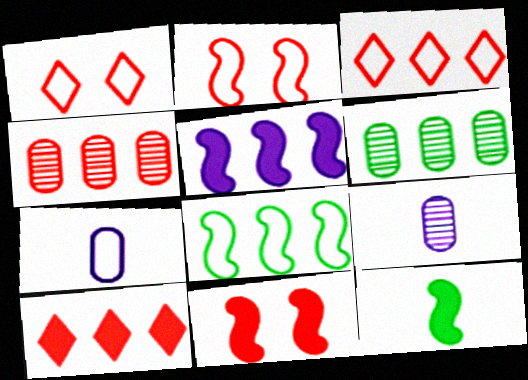[[1, 7, 8], 
[3, 5, 6], 
[5, 11, 12]]